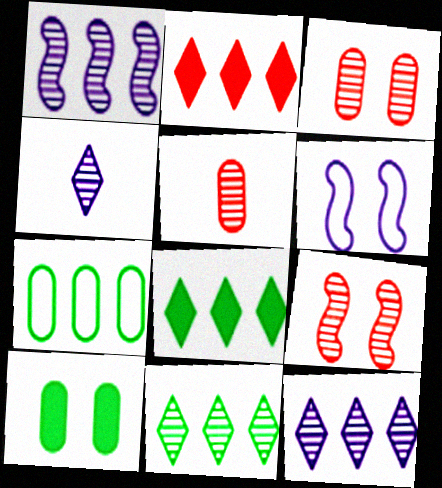[[1, 2, 7], 
[5, 6, 8]]